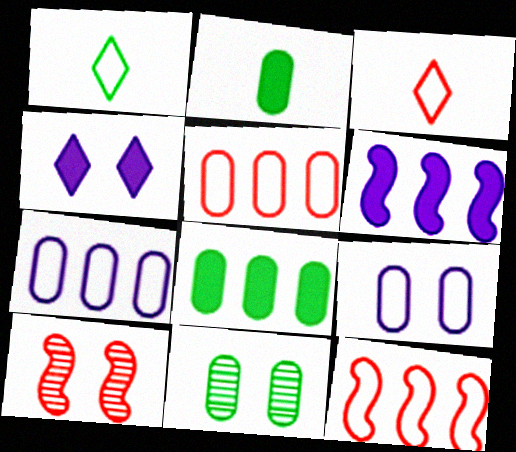[[1, 9, 12], 
[3, 6, 11]]